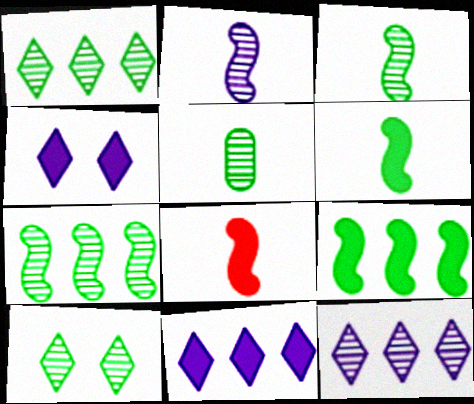[[5, 7, 10]]